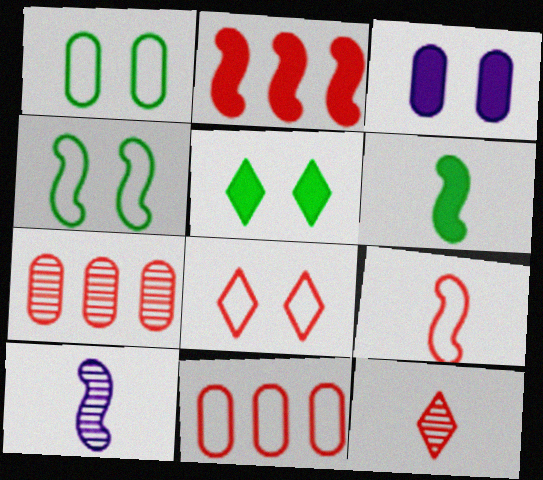[[2, 4, 10], 
[5, 10, 11], 
[6, 9, 10], 
[8, 9, 11]]